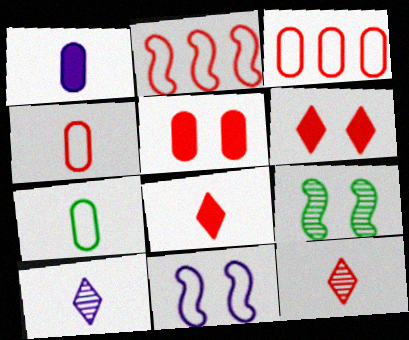[[2, 5, 12]]